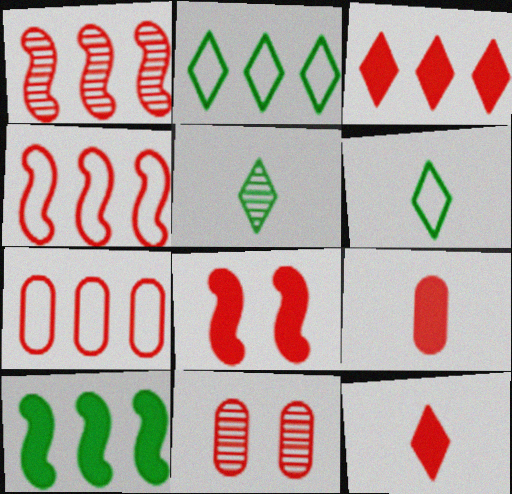[[1, 3, 7], 
[3, 8, 9], 
[4, 11, 12], 
[7, 9, 11]]